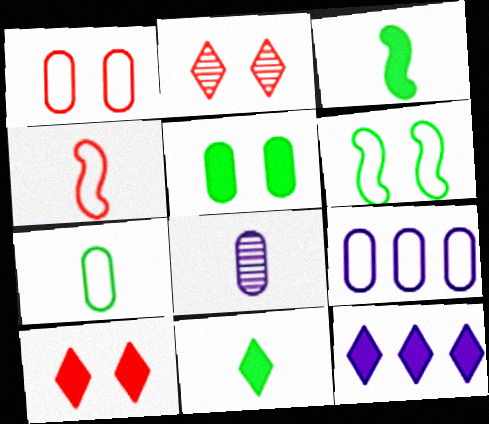[[1, 7, 9], 
[2, 3, 9], 
[4, 8, 11], 
[10, 11, 12]]